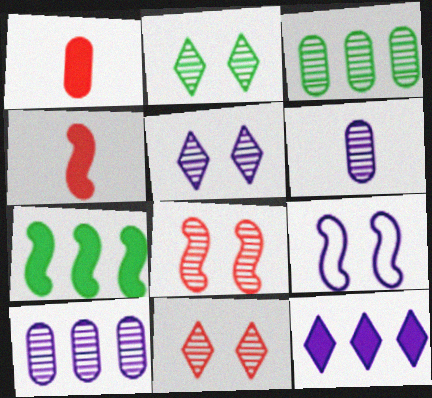[[2, 5, 11], 
[6, 9, 12]]